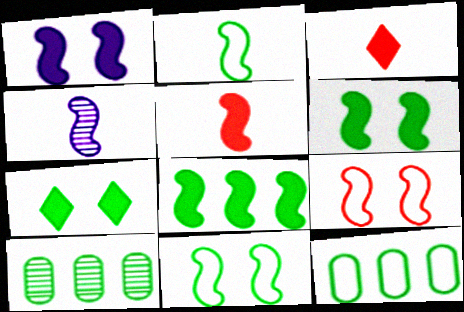[[1, 5, 8], 
[2, 4, 5], 
[2, 7, 10], 
[4, 8, 9]]